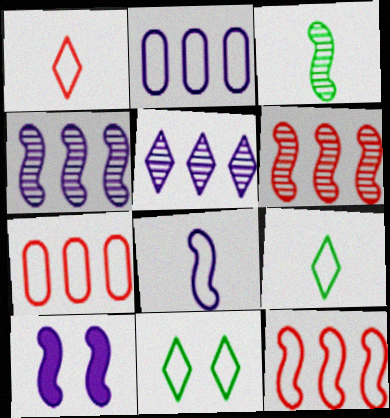[[3, 10, 12], 
[4, 8, 10], 
[7, 8, 11]]